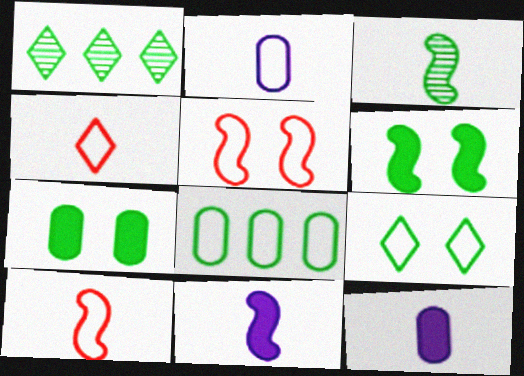[[1, 5, 12], 
[3, 4, 12], 
[3, 10, 11]]